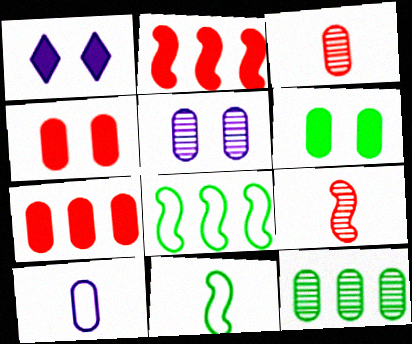[[1, 3, 8], 
[3, 5, 12], 
[4, 10, 12]]